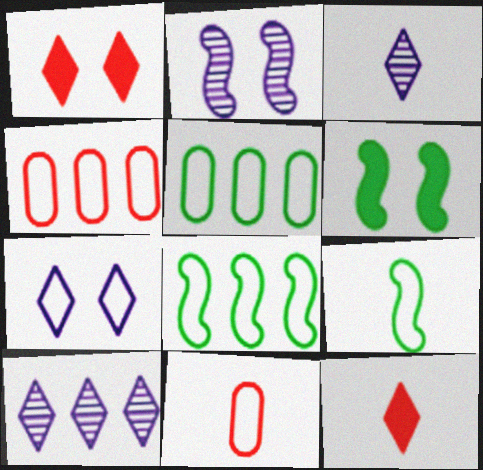[[2, 5, 12], 
[3, 4, 6], 
[4, 7, 9], 
[6, 10, 11], 
[7, 8, 11]]